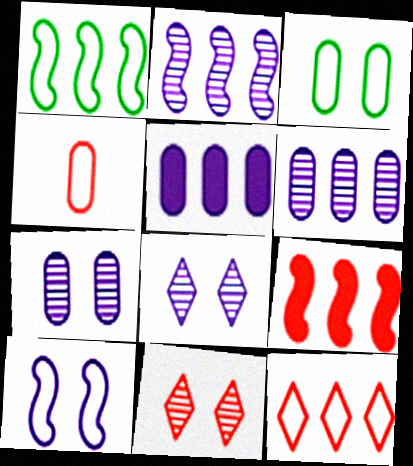[[1, 2, 9], 
[4, 9, 11]]